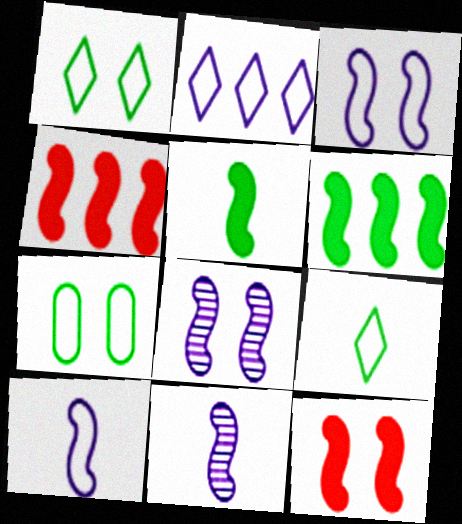[]